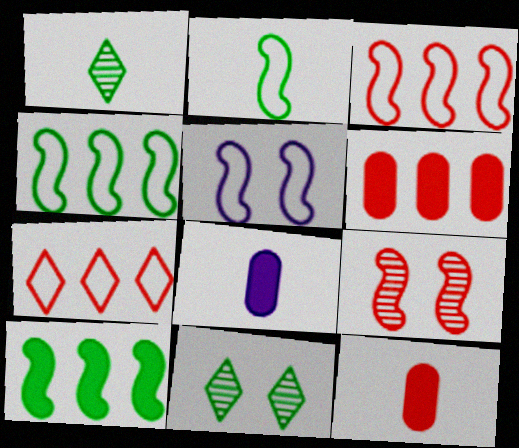[[1, 5, 6], 
[2, 3, 5], 
[3, 8, 11], 
[7, 9, 12]]